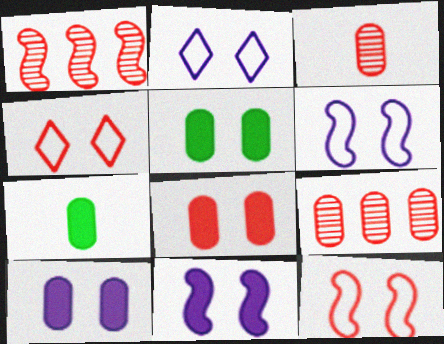[[1, 2, 7], 
[5, 8, 10]]